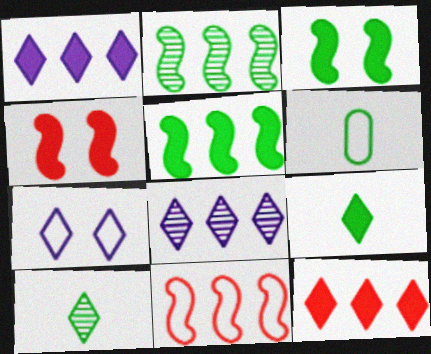[[4, 6, 8], 
[6, 7, 11], 
[7, 10, 12]]